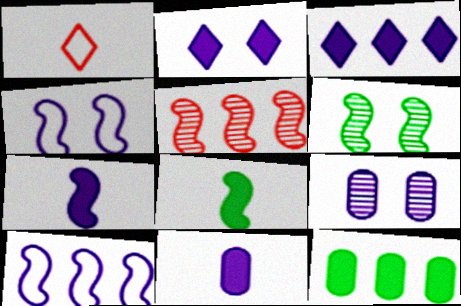[[2, 4, 9], 
[4, 5, 8]]